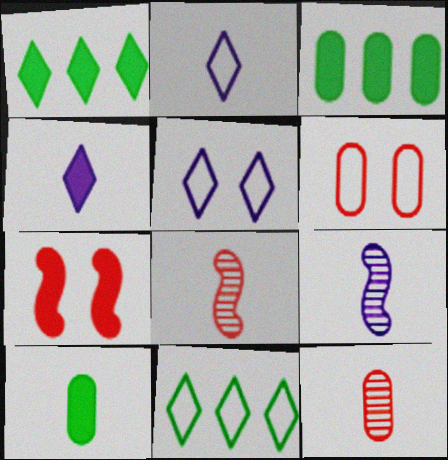[[1, 6, 9], 
[2, 8, 10], 
[3, 4, 7], 
[3, 5, 8]]